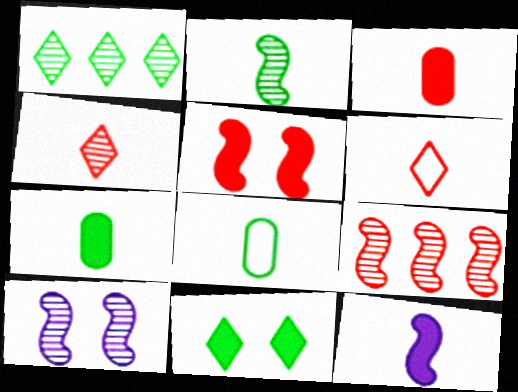[[2, 9, 10], 
[4, 8, 12]]